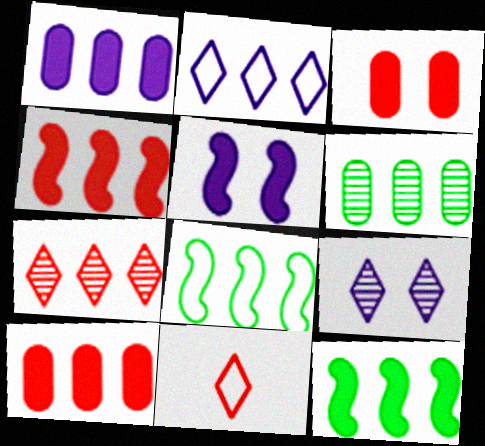[[1, 7, 8], 
[2, 4, 6], 
[5, 6, 11]]